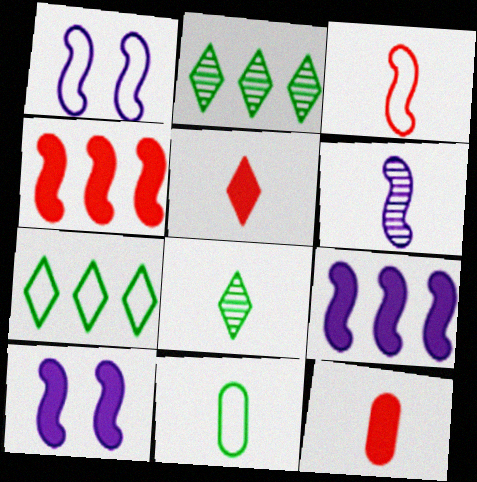[[1, 2, 12], 
[1, 6, 9], 
[5, 6, 11]]